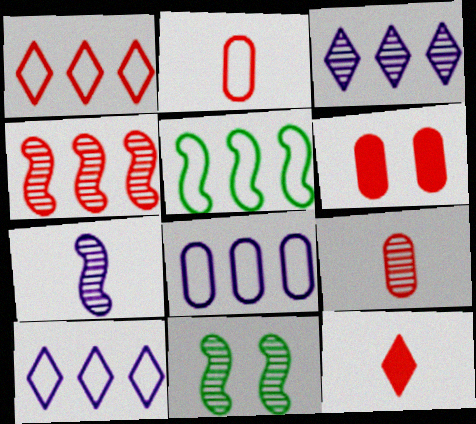[[1, 5, 8], 
[3, 9, 11], 
[4, 7, 11], 
[8, 11, 12]]